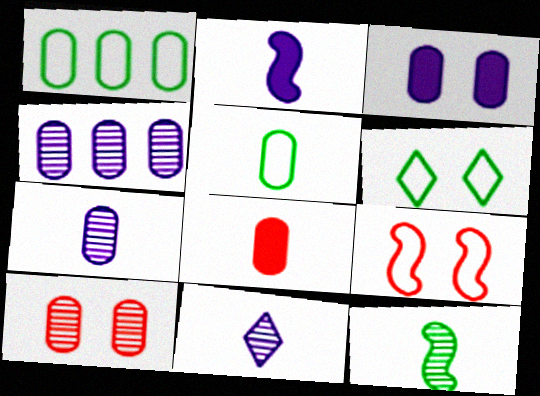[[5, 7, 8]]